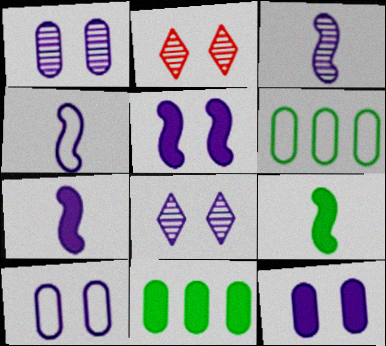[[1, 10, 12], 
[2, 4, 11], 
[2, 6, 7], 
[3, 4, 7], 
[5, 8, 10]]